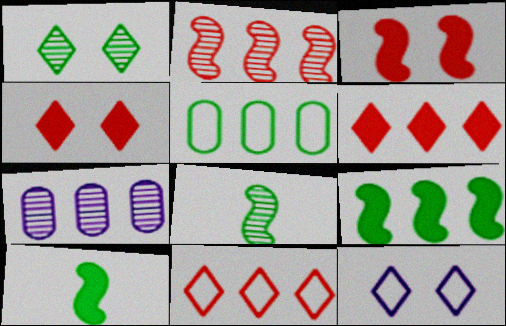[[1, 4, 12], 
[1, 5, 10], 
[7, 9, 11]]